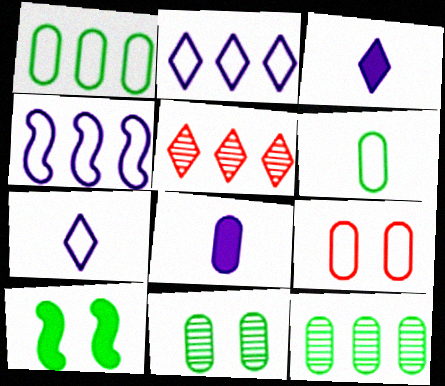[[8, 9, 12]]